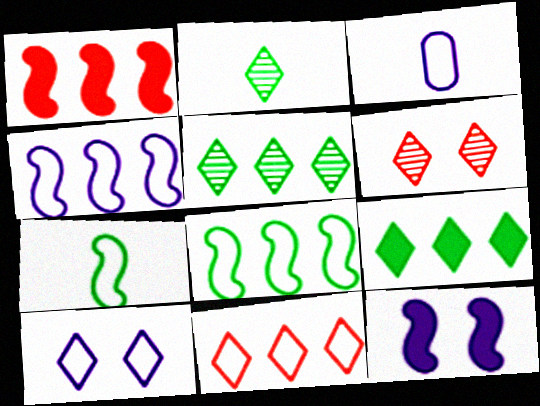[[3, 4, 10]]